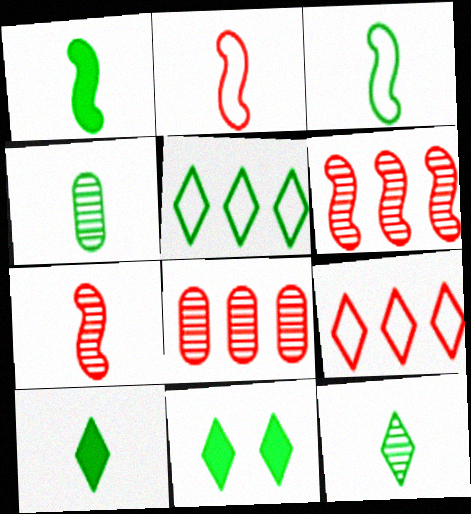[[3, 4, 10], 
[5, 11, 12]]